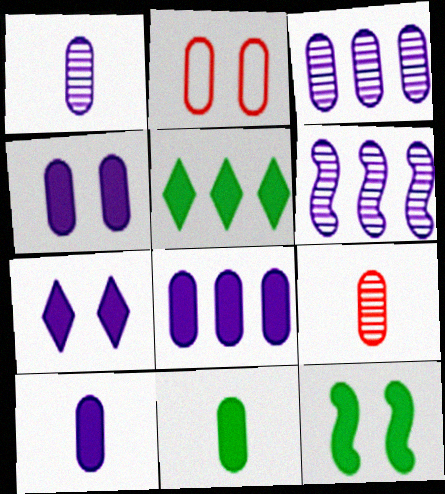[[2, 3, 11], 
[4, 8, 10], 
[5, 11, 12]]